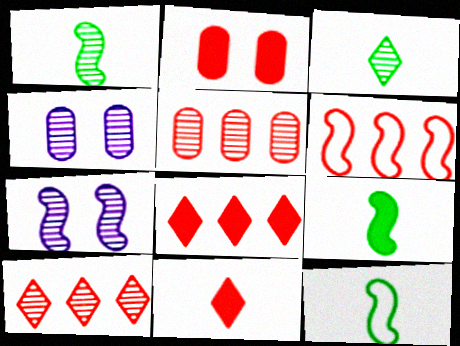[[1, 4, 10], 
[1, 9, 12], 
[3, 5, 7], 
[4, 8, 12], 
[5, 6, 8], 
[6, 7, 9]]